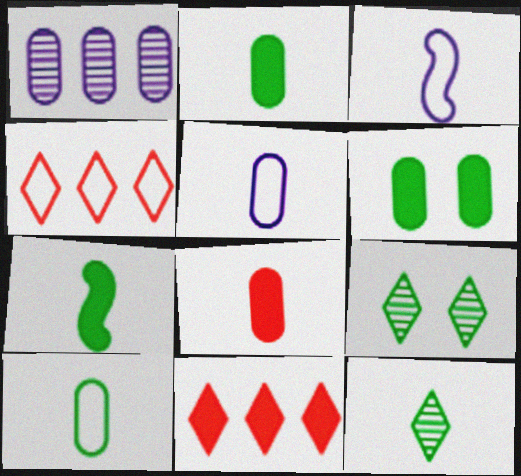[[3, 8, 12], 
[7, 10, 12]]